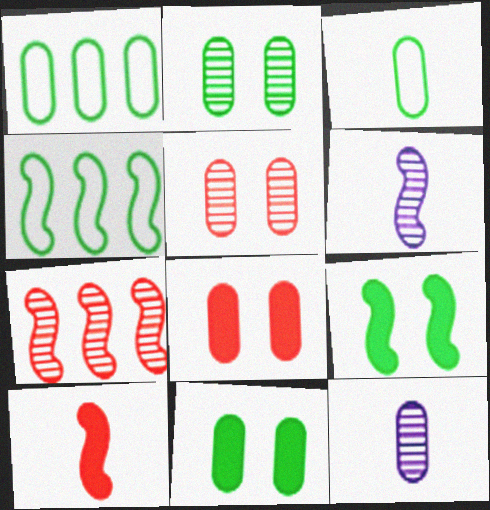[[1, 8, 12]]